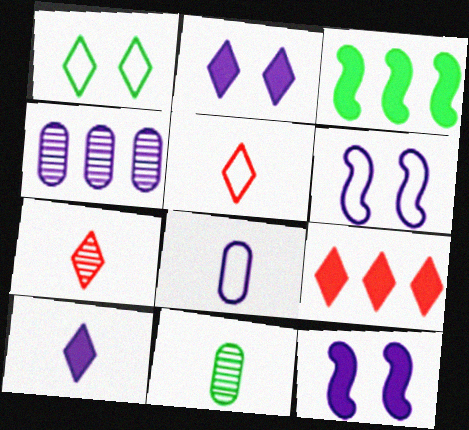[[1, 3, 11], 
[4, 6, 10], 
[6, 9, 11]]